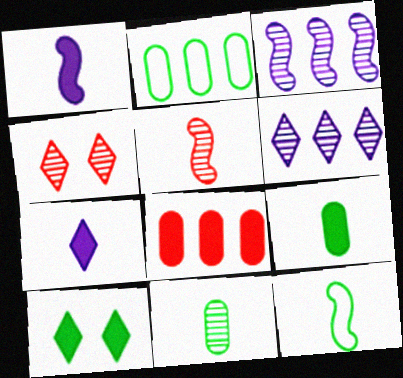[[1, 2, 4], 
[1, 5, 12], 
[1, 8, 10], 
[3, 4, 11]]